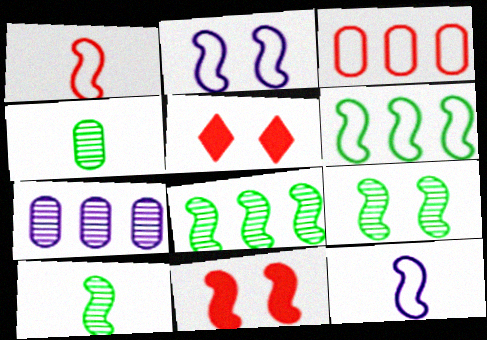[[1, 2, 6], 
[2, 9, 11], 
[8, 9, 10], 
[8, 11, 12]]